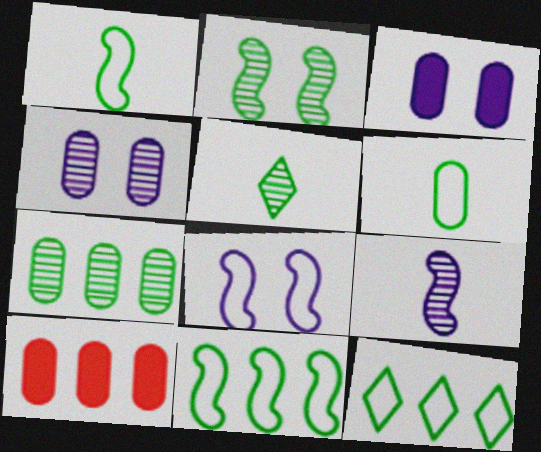[[2, 5, 7], 
[4, 6, 10], 
[5, 8, 10]]